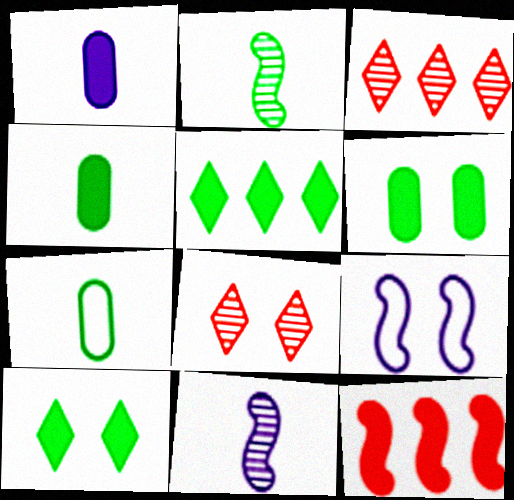[[1, 10, 12], 
[2, 9, 12], 
[3, 4, 9], 
[6, 8, 9]]